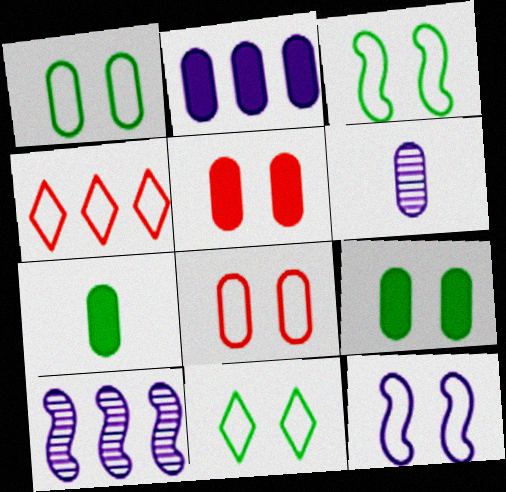[[1, 3, 11], 
[2, 5, 7], 
[8, 11, 12]]